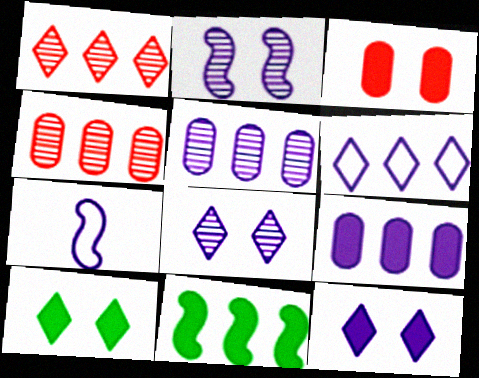[[4, 6, 11], 
[4, 7, 10], 
[5, 7, 12], 
[7, 8, 9]]